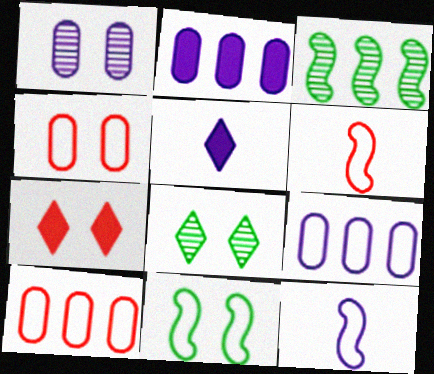[[1, 7, 11], 
[2, 6, 8], 
[3, 4, 5]]